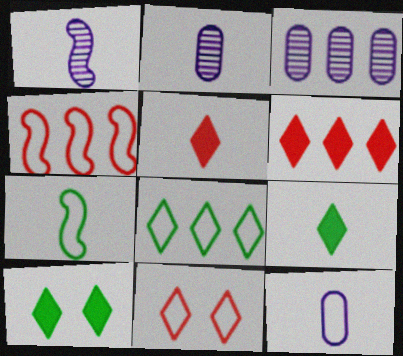[[2, 4, 10], 
[2, 5, 7]]